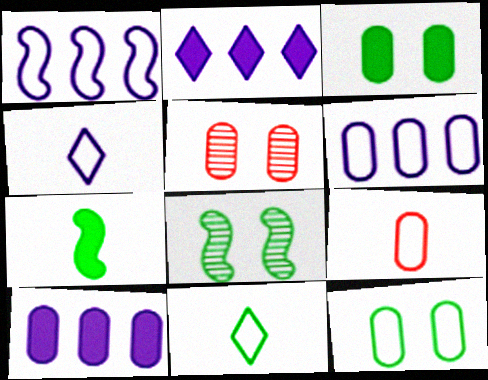[[2, 8, 9], 
[6, 9, 12]]